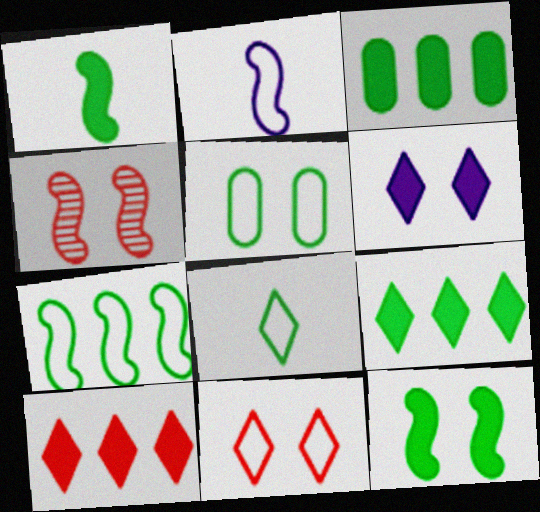[[4, 5, 6], 
[5, 7, 8]]